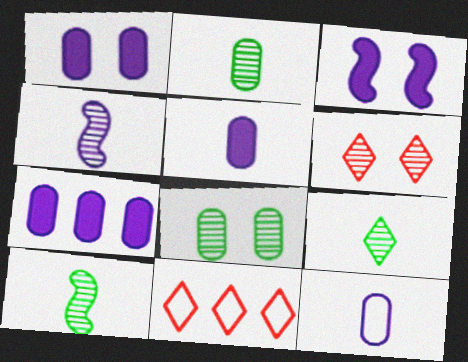[[1, 5, 7], 
[1, 10, 11], 
[2, 3, 11], 
[2, 9, 10]]